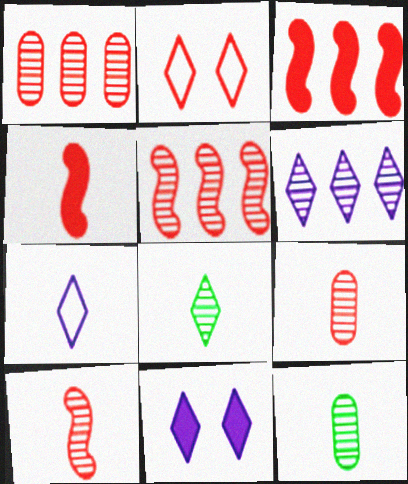[[1, 2, 4], 
[2, 3, 9], 
[4, 7, 12], 
[6, 7, 11]]